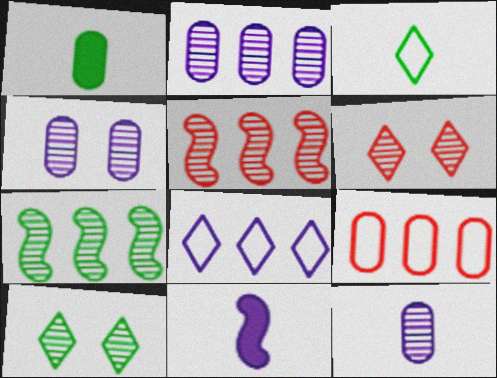[[1, 4, 9], 
[2, 4, 12], 
[4, 8, 11], 
[5, 10, 12], 
[6, 7, 12], 
[9, 10, 11]]